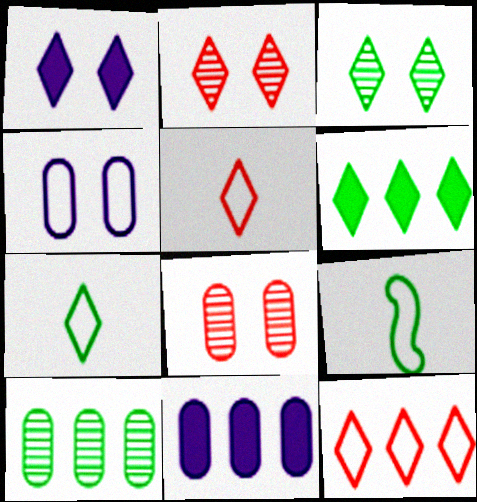[[2, 9, 11], 
[3, 6, 7], 
[4, 9, 12]]